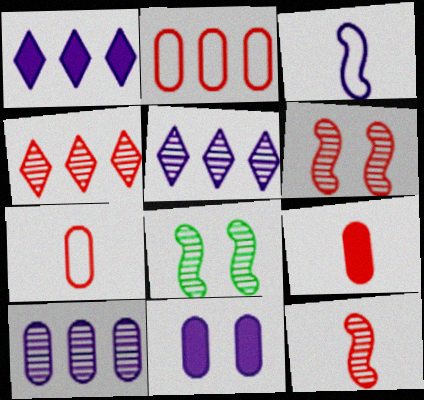[[1, 7, 8], 
[3, 5, 11]]